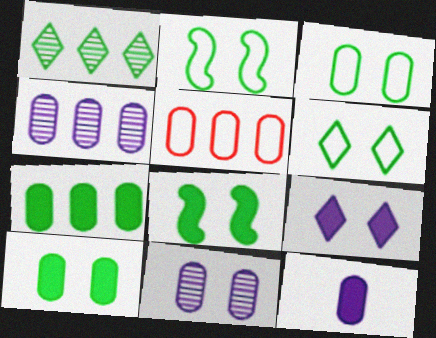[[2, 3, 6], 
[4, 5, 7]]